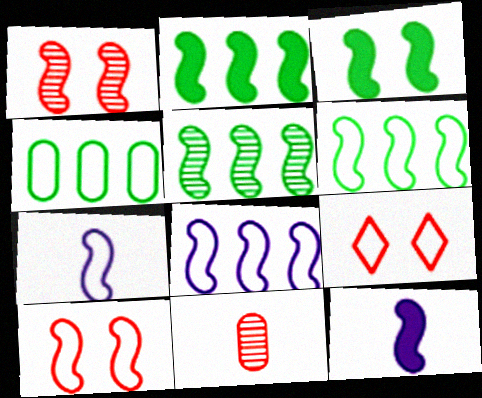[[1, 2, 7], 
[1, 6, 12], 
[2, 5, 6], 
[4, 7, 9], 
[5, 10, 12], 
[6, 7, 10]]